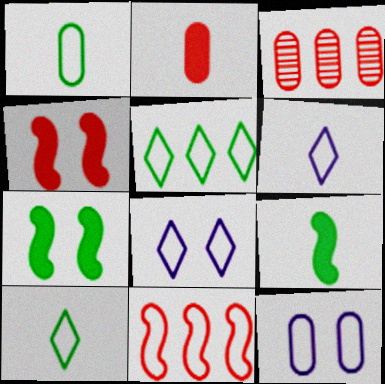[[1, 8, 11], 
[3, 6, 7], 
[3, 8, 9], 
[10, 11, 12]]